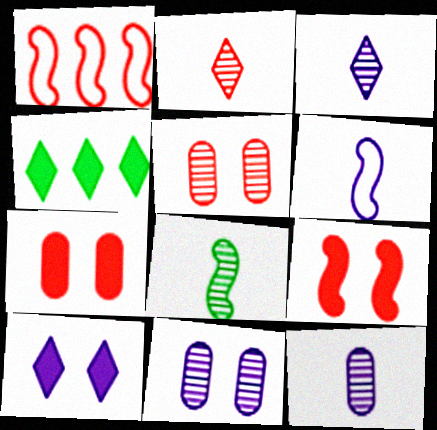[[1, 2, 7], 
[2, 8, 12], 
[4, 5, 6]]